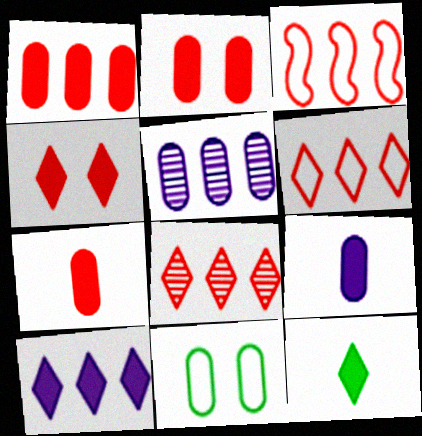[[1, 2, 7], 
[1, 3, 8], 
[4, 10, 12], 
[5, 7, 11]]